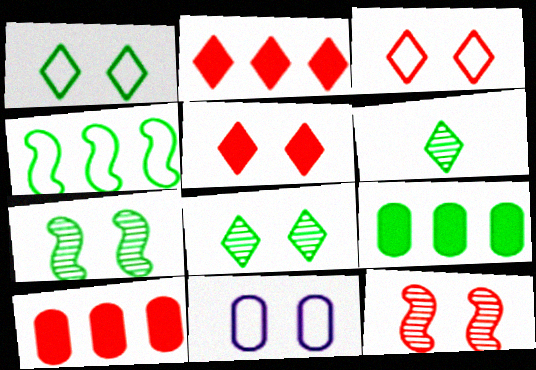[[5, 7, 11]]